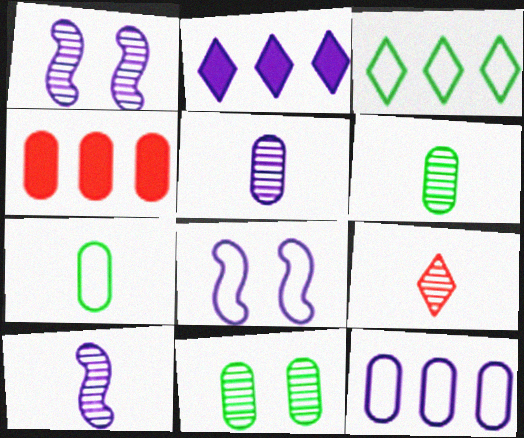[[2, 5, 8], 
[6, 9, 10]]